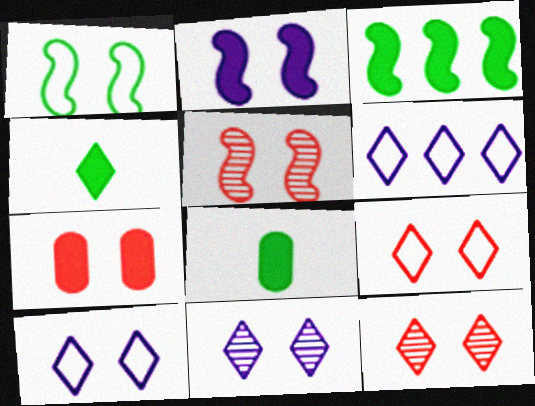[[1, 2, 5], 
[1, 7, 11], 
[4, 6, 12], 
[5, 6, 8], 
[5, 7, 9]]